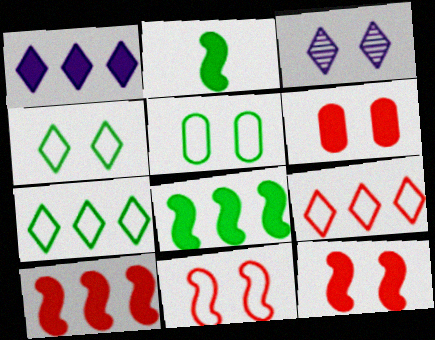[[1, 2, 6], 
[3, 5, 12]]